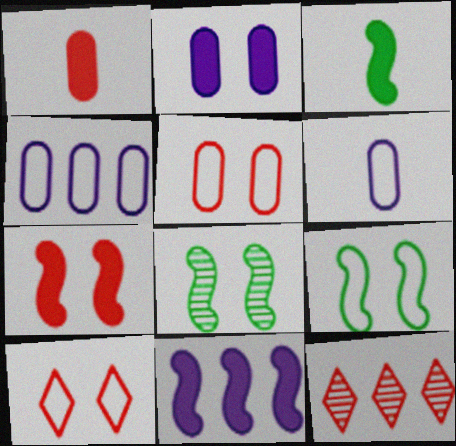[[2, 8, 10], 
[3, 7, 11]]